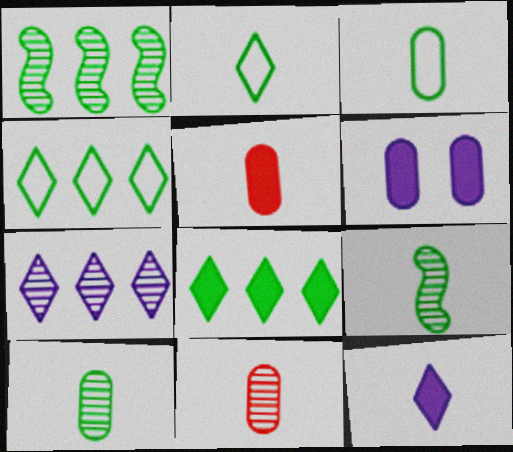[]